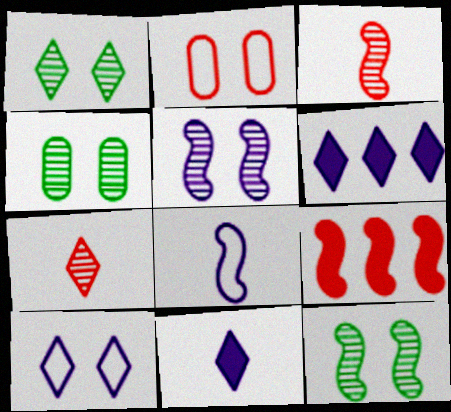[[1, 4, 12], 
[2, 7, 9], 
[8, 9, 12]]